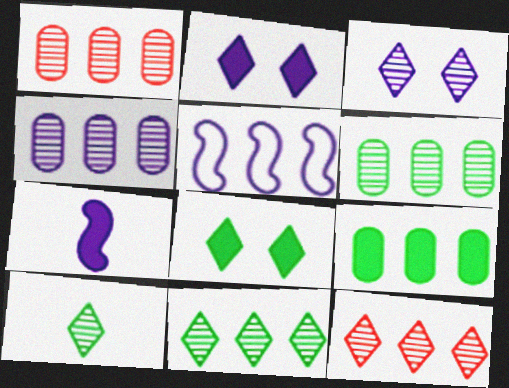[[1, 4, 6], 
[3, 10, 12], 
[5, 9, 12]]